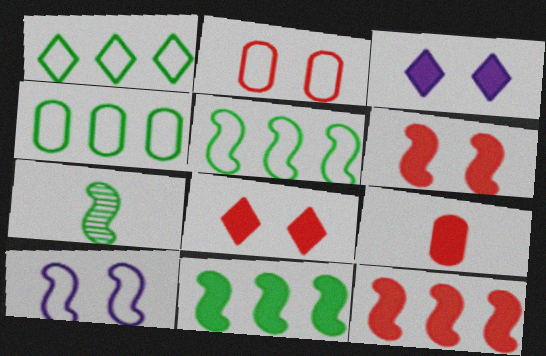[[1, 4, 5], 
[3, 9, 11], 
[7, 10, 12], 
[8, 9, 12]]